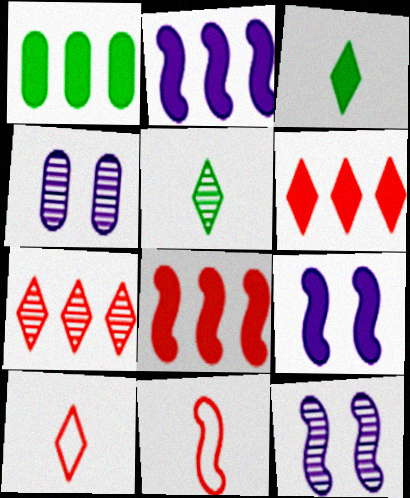[[1, 2, 6], 
[1, 10, 12]]